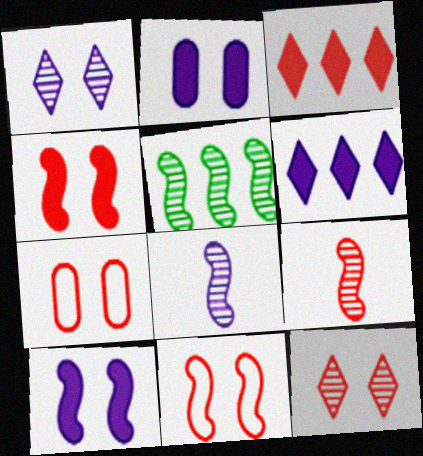[[3, 7, 9], 
[4, 7, 12]]